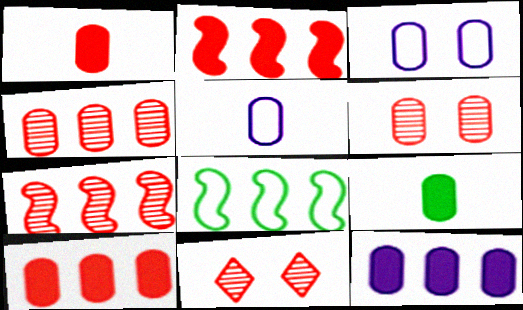[[3, 4, 9]]